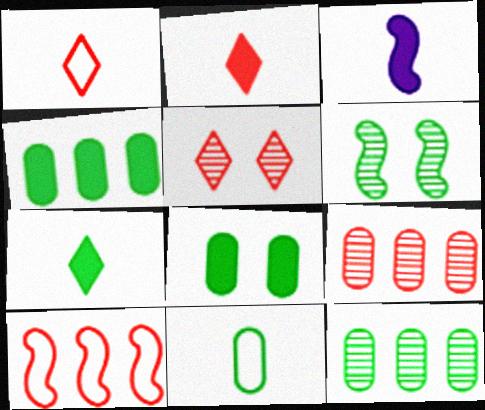[[3, 6, 10], 
[8, 11, 12]]